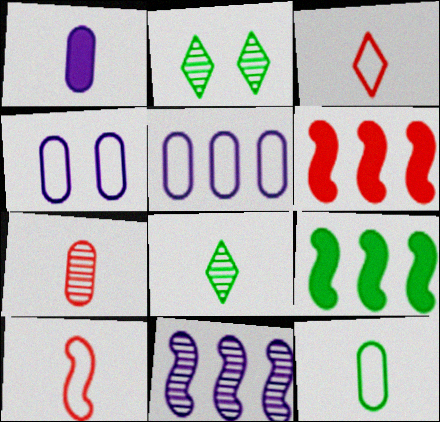[[1, 7, 12], 
[1, 8, 10], 
[2, 7, 11], 
[2, 9, 12], 
[4, 6, 8]]